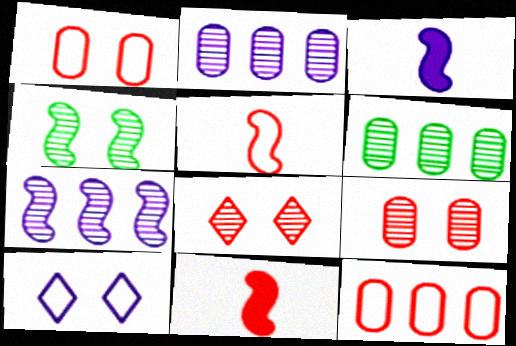[[2, 3, 10], 
[6, 10, 11], 
[8, 11, 12]]